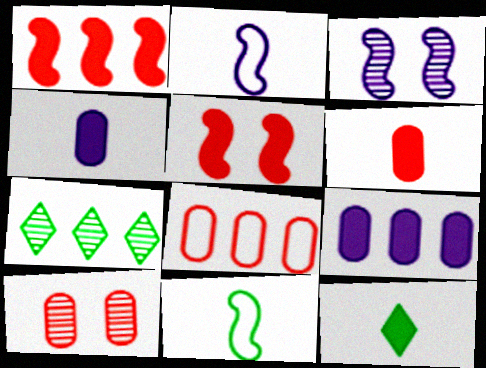[[1, 3, 11], 
[3, 8, 12], 
[5, 9, 12], 
[6, 8, 10]]